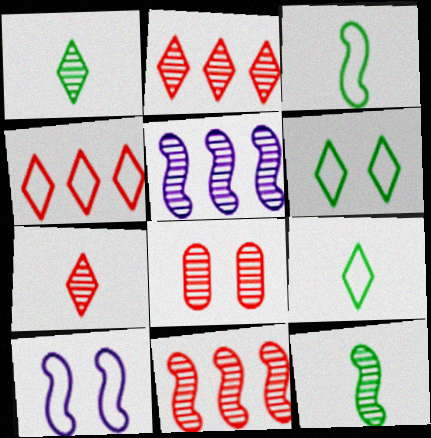[[1, 5, 8], 
[7, 8, 11]]